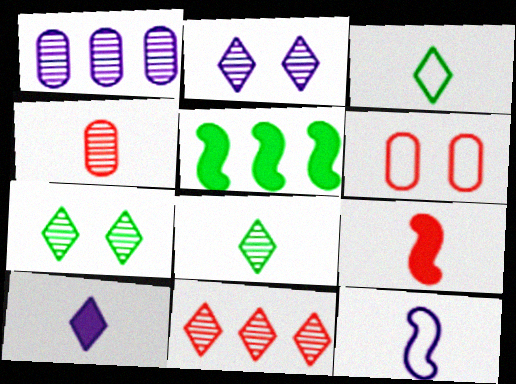[[2, 8, 11], 
[6, 9, 11]]